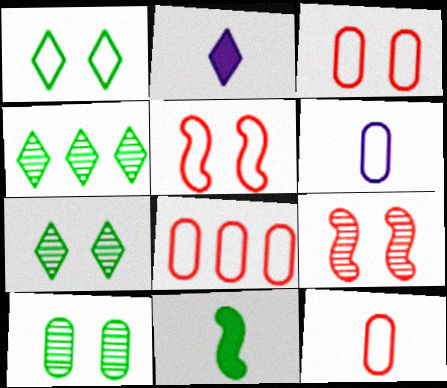[[3, 8, 12]]